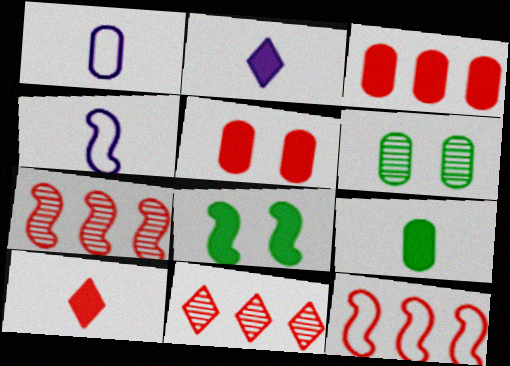[[1, 3, 6], 
[1, 8, 11], 
[2, 3, 8], 
[2, 6, 12], 
[3, 11, 12], 
[4, 7, 8]]